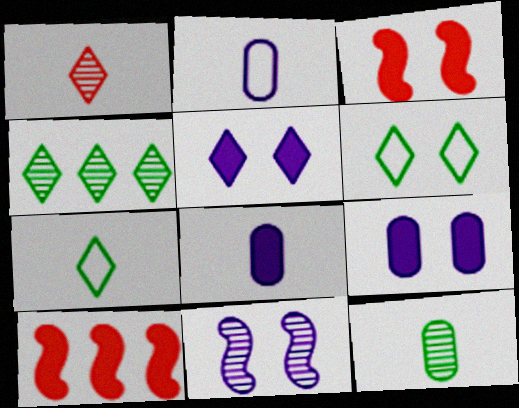[[2, 3, 4]]